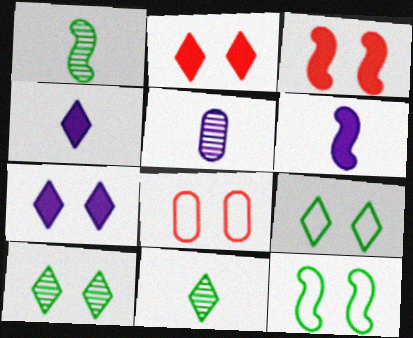[]